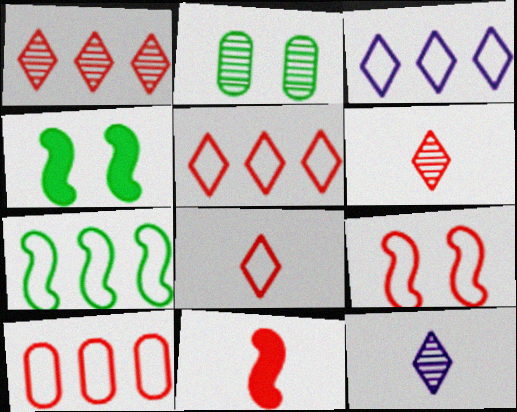[[2, 3, 11], 
[3, 7, 10], 
[4, 10, 12], 
[8, 9, 10]]